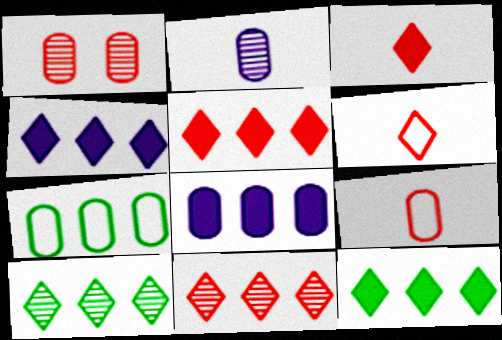[[4, 5, 12]]